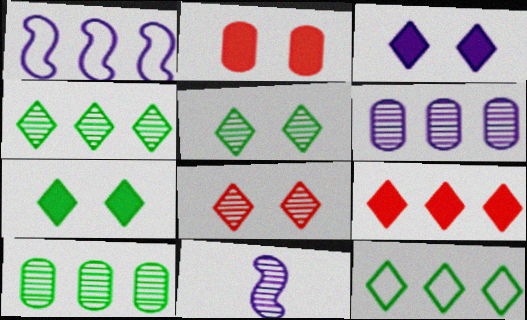[[1, 9, 10], 
[2, 11, 12], 
[8, 10, 11]]